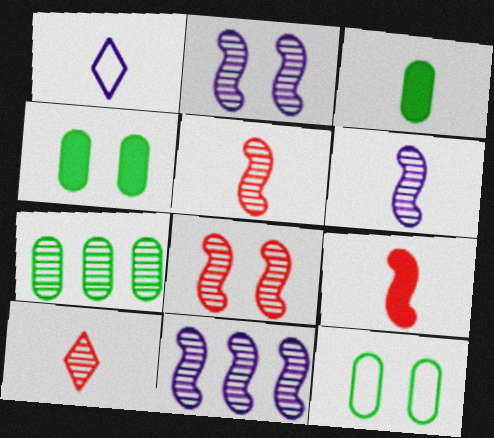[[1, 3, 5], 
[2, 6, 11], 
[2, 7, 10], 
[3, 7, 12]]